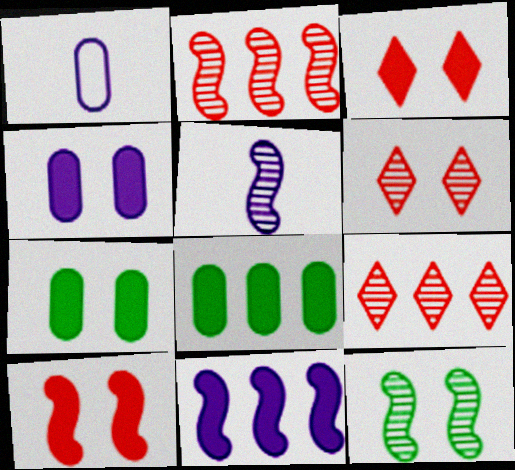[[2, 5, 12]]